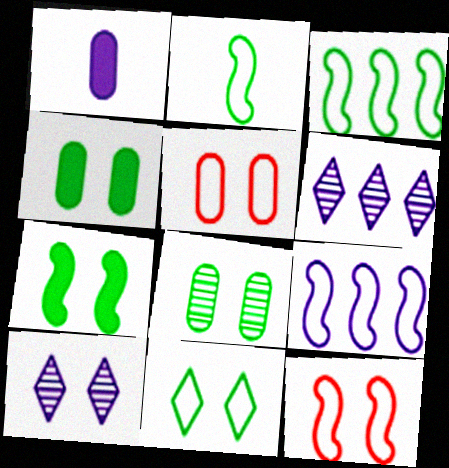[[1, 9, 10], 
[2, 9, 12], 
[4, 10, 12], 
[5, 7, 10], 
[7, 8, 11]]